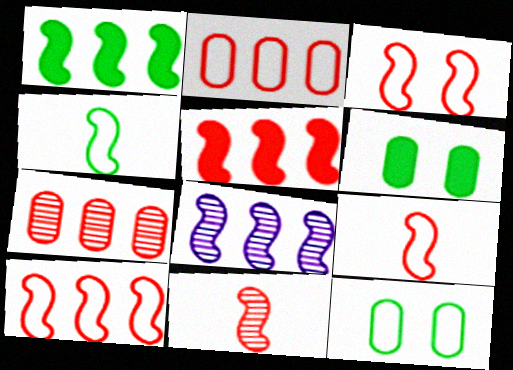[[1, 8, 10], 
[3, 5, 11], 
[3, 9, 10]]